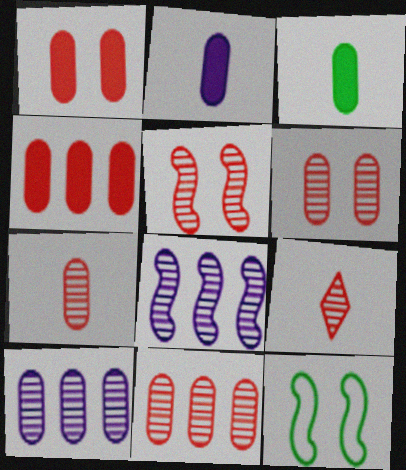[[5, 9, 11], 
[6, 7, 11]]